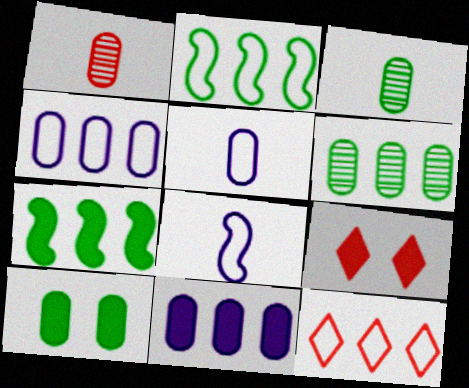[[1, 4, 10], 
[2, 4, 12], 
[6, 8, 9]]